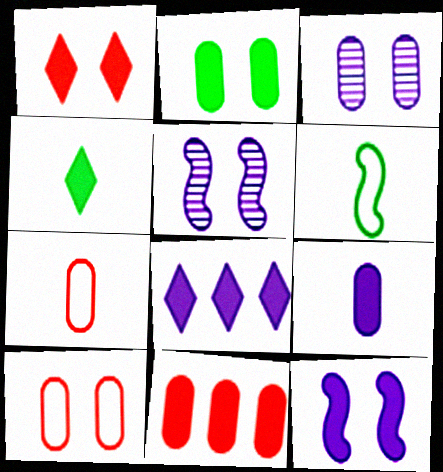[[1, 2, 12], 
[1, 4, 8], 
[2, 3, 10], 
[2, 9, 11], 
[4, 11, 12], 
[8, 9, 12]]